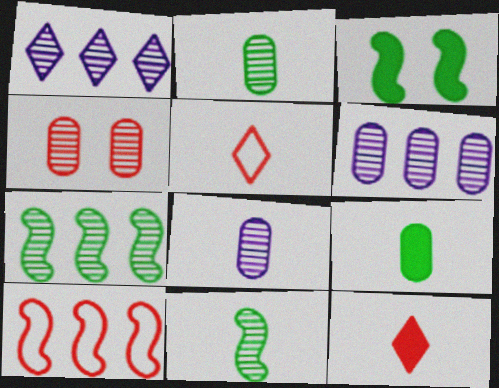[[1, 4, 11], 
[2, 4, 6], 
[3, 5, 6], 
[4, 10, 12]]